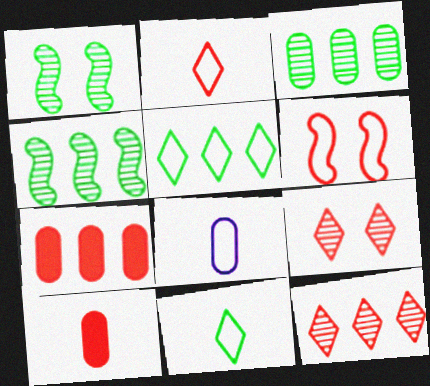[[5, 6, 8], 
[6, 10, 12]]